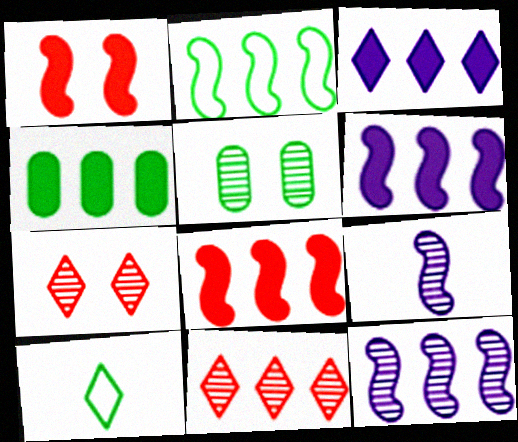[[1, 2, 9], 
[2, 8, 12], 
[3, 4, 8], 
[3, 7, 10], 
[5, 9, 11]]